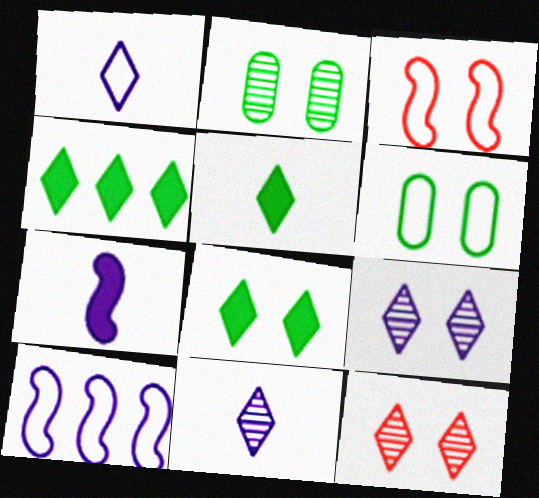[[1, 4, 12], 
[4, 5, 8]]